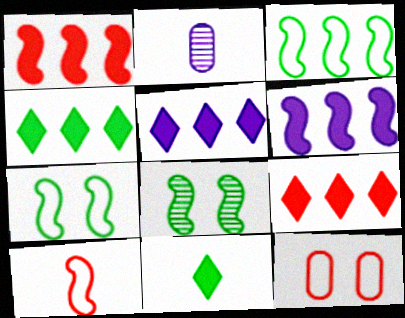[[2, 7, 9], 
[2, 10, 11], 
[4, 5, 9], 
[6, 8, 10]]